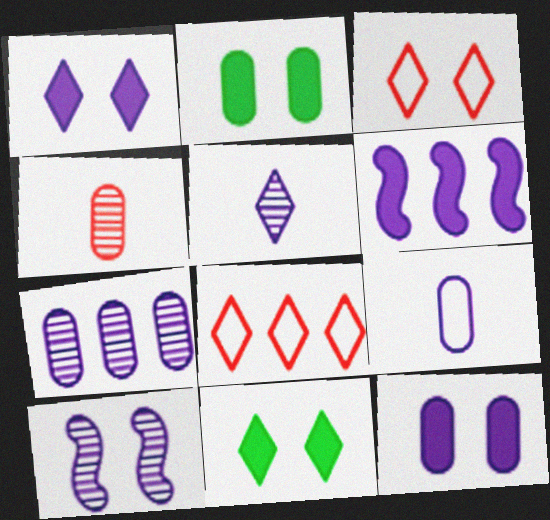[[2, 3, 10], 
[5, 7, 10], 
[5, 8, 11], 
[7, 9, 12]]